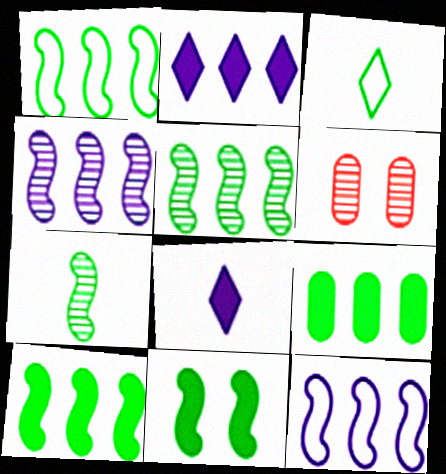[[1, 5, 10], 
[1, 6, 8], 
[1, 7, 11]]